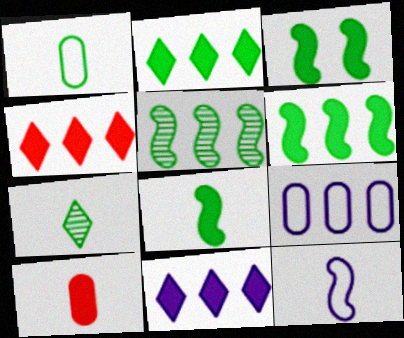[[1, 7, 8], 
[2, 4, 11], 
[3, 6, 8], 
[3, 10, 11], 
[4, 5, 9], 
[7, 10, 12]]